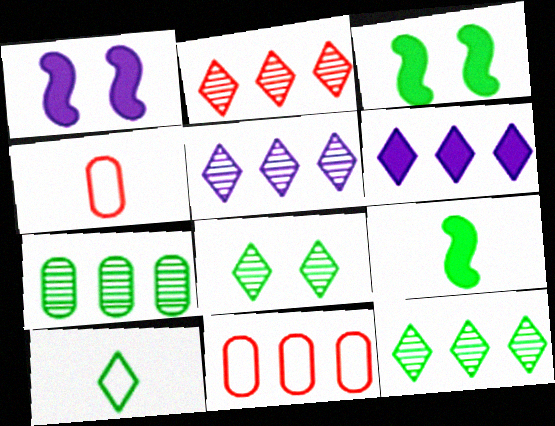[[1, 4, 12], 
[2, 5, 12], 
[3, 4, 5], 
[3, 7, 10]]